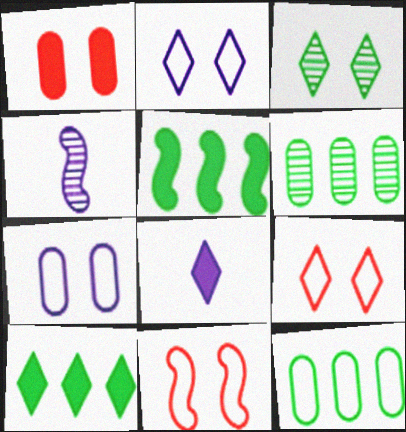[[1, 5, 8], 
[4, 5, 11], 
[6, 8, 11]]